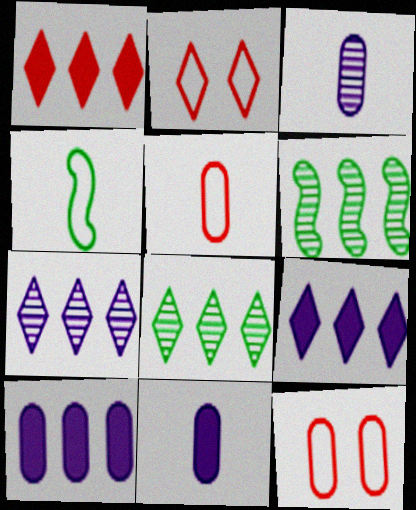[[2, 6, 11]]